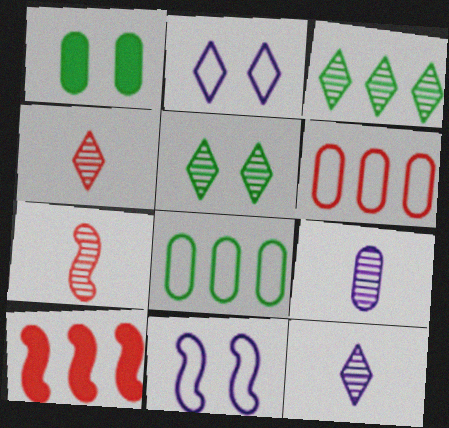[[1, 6, 9]]